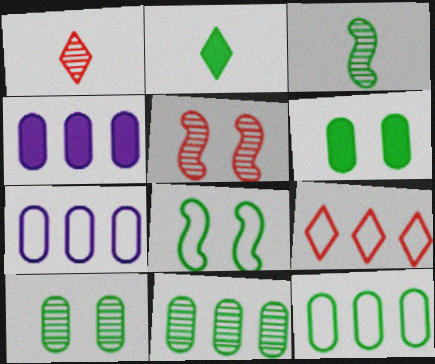[[1, 4, 8], 
[2, 5, 7], 
[2, 8, 11]]